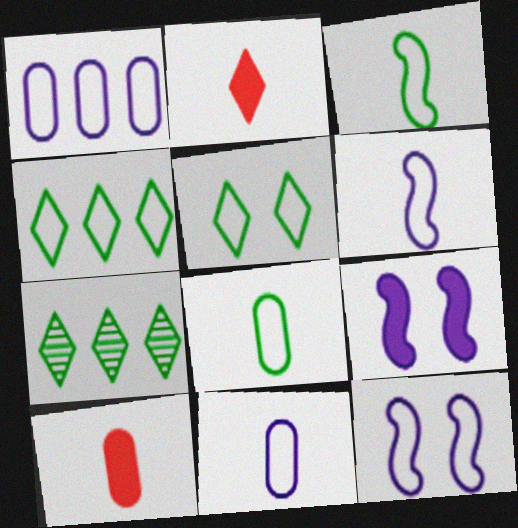[[7, 10, 12]]